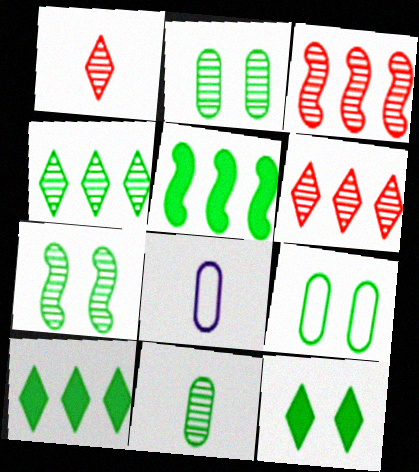[[3, 8, 12], 
[4, 7, 11], 
[7, 9, 12]]